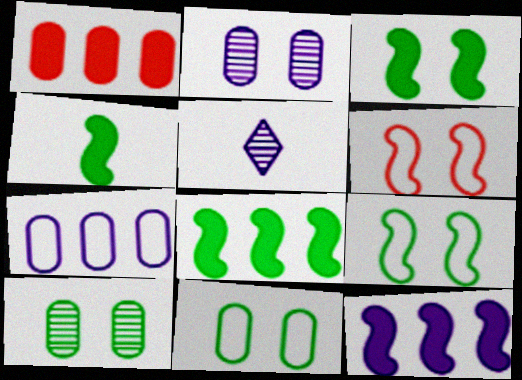[[1, 5, 9], 
[3, 4, 8]]